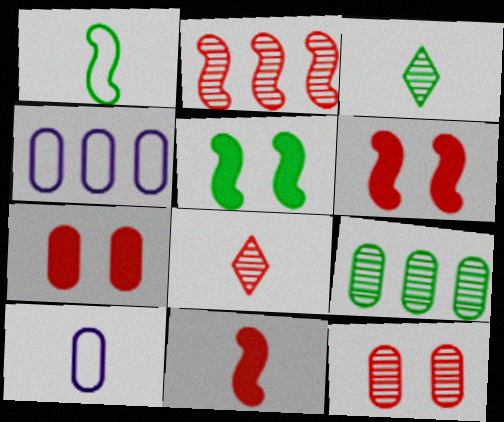[[2, 8, 12], 
[3, 4, 6], 
[3, 10, 11], 
[4, 5, 8], 
[7, 9, 10]]